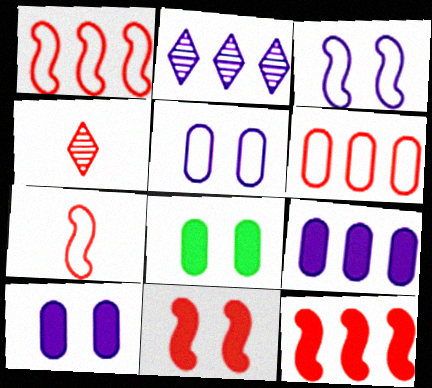[[2, 7, 8], 
[4, 6, 11]]